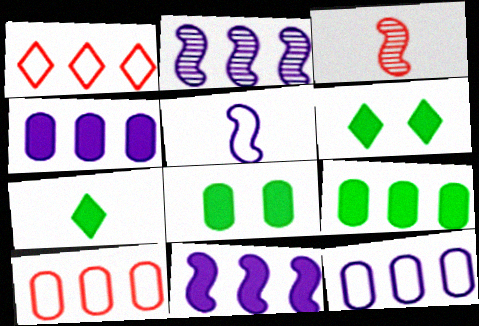[[1, 2, 9], 
[3, 6, 12]]